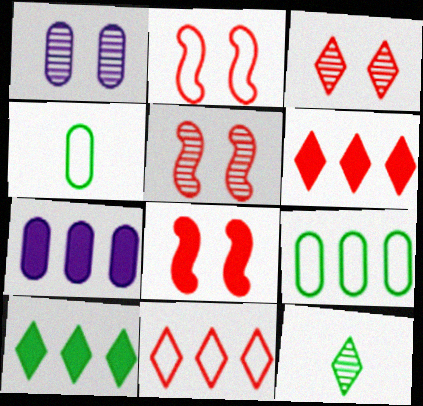[[2, 5, 8], 
[2, 7, 12]]